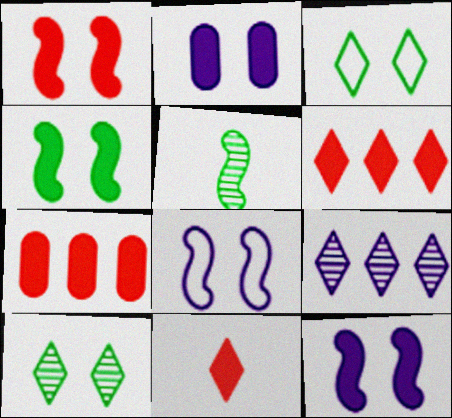[[1, 4, 12], 
[1, 7, 11], 
[3, 9, 11]]